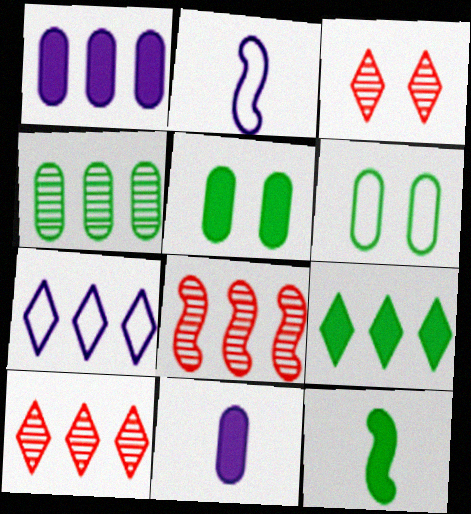[[2, 5, 10], 
[5, 9, 12], 
[7, 9, 10]]